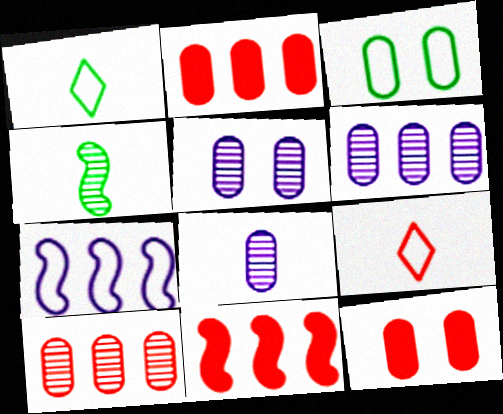[[1, 5, 11], 
[2, 3, 8], 
[3, 5, 12], 
[3, 7, 9], 
[5, 6, 8]]